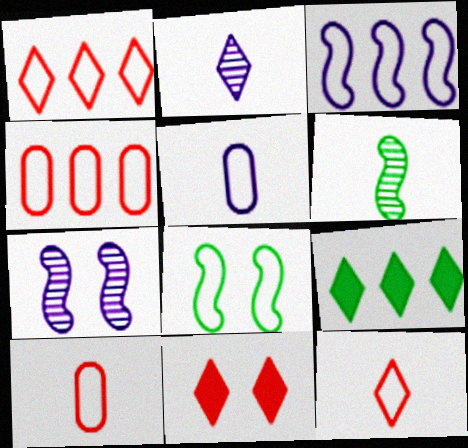[[1, 5, 8], 
[7, 9, 10]]